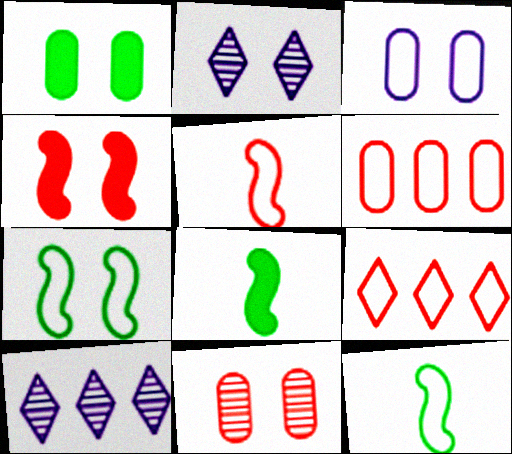[[1, 3, 11], 
[1, 5, 10], 
[2, 6, 8], 
[3, 9, 12]]